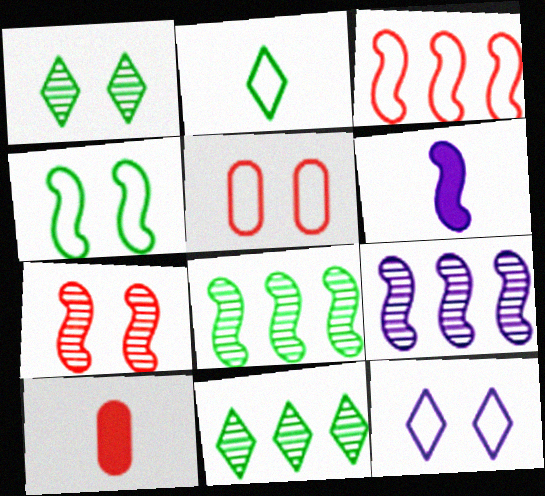[[4, 5, 12], 
[5, 6, 11], 
[8, 10, 12]]